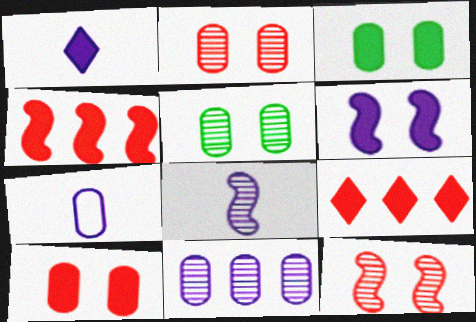[[1, 3, 4], 
[1, 7, 8]]